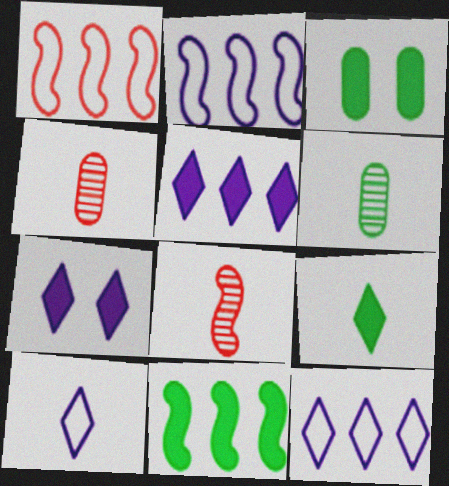[[1, 6, 7], 
[3, 8, 12], 
[3, 9, 11]]